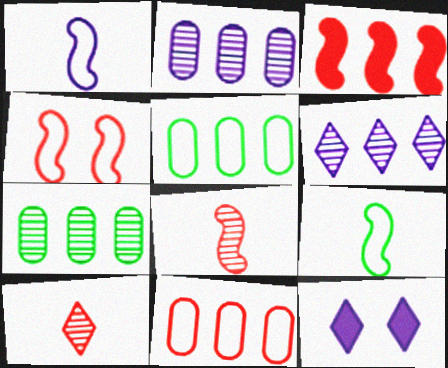[[1, 2, 12], 
[3, 4, 8], 
[3, 5, 6], 
[5, 8, 12]]